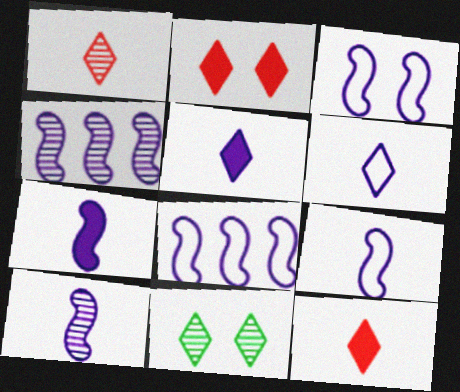[[3, 4, 7], 
[3, 8, 9], 
[7, 9, 10]]